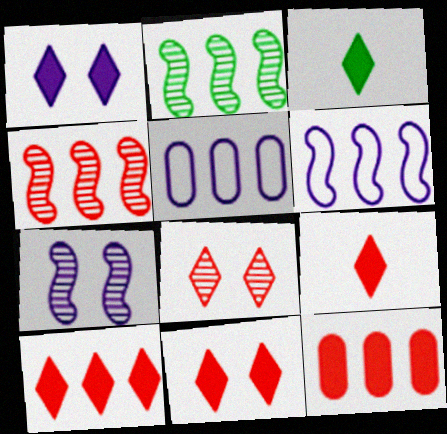[[1, 3, 10], 
[2, 5, 10], 
[9, 10, 11]]